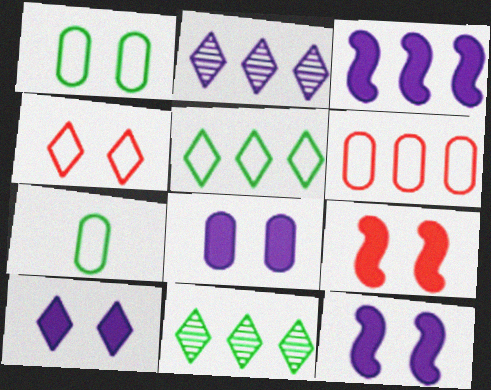[[2, 7, 9], 
[3, 6, 11], 
[8, 10, 12]]